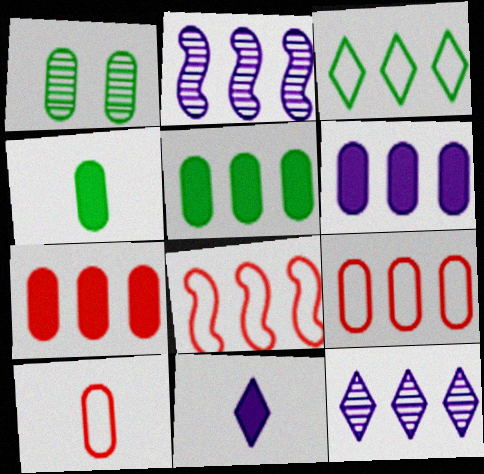[[1, 6, 10], 
[1, 8, 11], 
[2, 3, 7], 
[5, 6, 7], 
[5, 8, 12]]